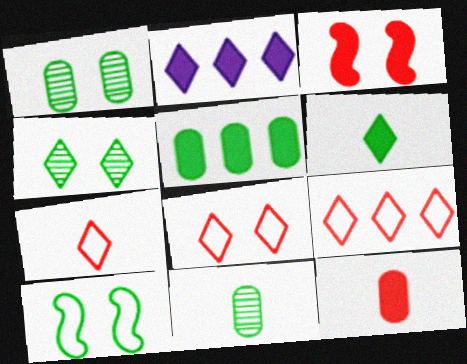[[2, 4, 7], 
[7, 8, 9]]